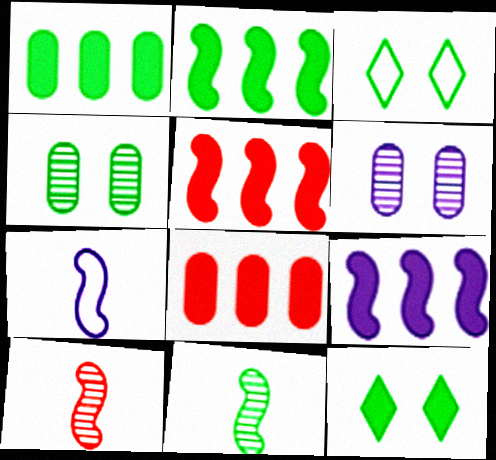[[1, 3, 11], 
[2, 5, 9]]